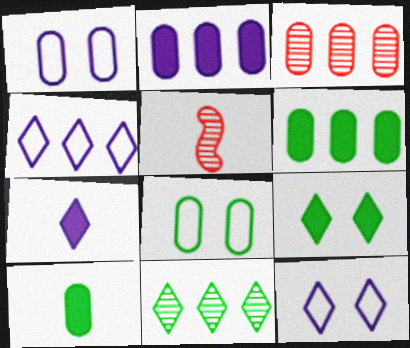[[1, 3, 10], 
[5, 6, 12]]